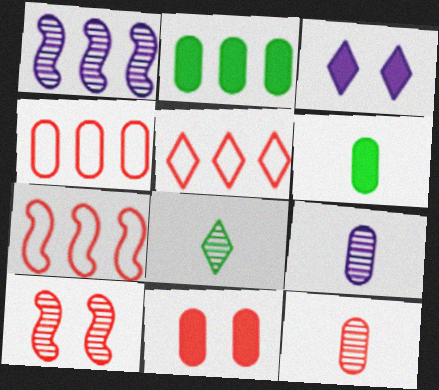[[1, 2, 5], 
[3, 5, 8], 
[4, 5, 7], 
[4, 11, 12]]